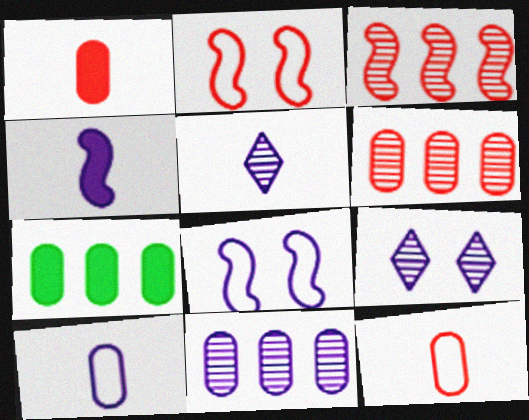[[2, 5, 7], 
[4, 5, 10]]